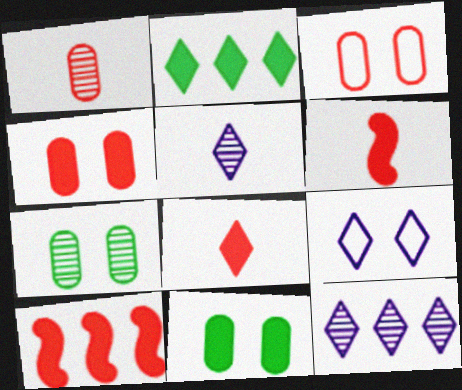[[4, 8, 10]]